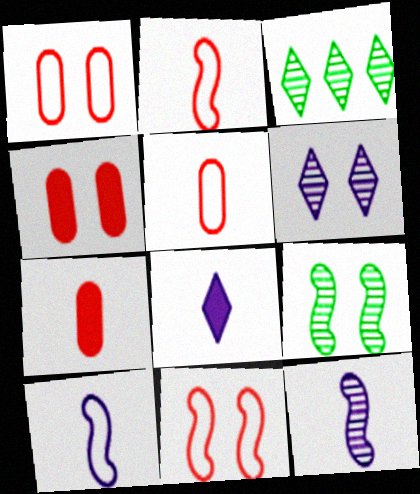[[3, 4, 10]]